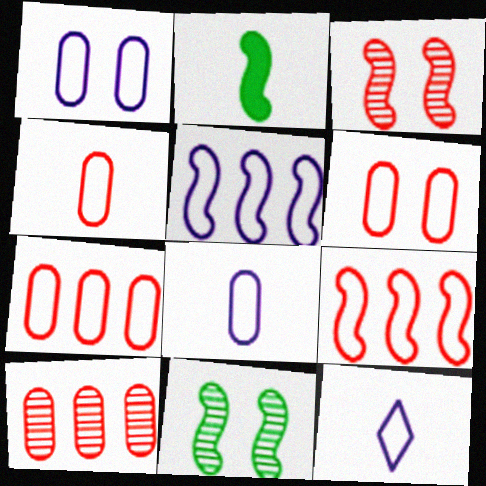[[1, 5, 12], 
[2, 3, 5], 
[4, 6, 7]]